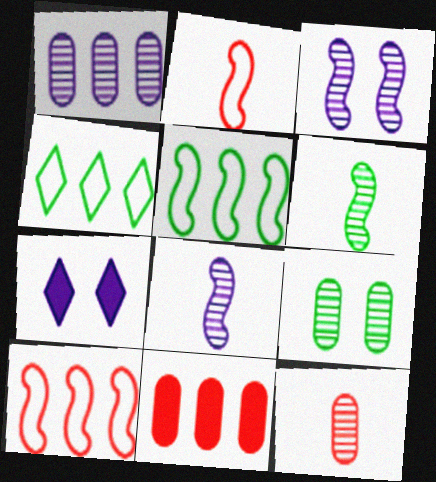[[1, 9, 12], 
[5, 7, 12]]